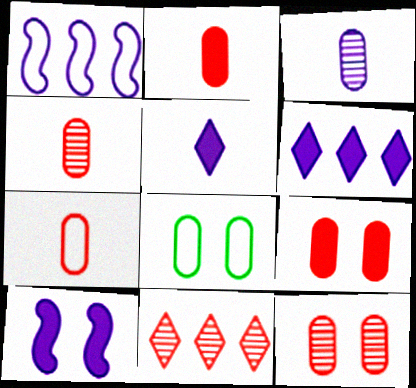[[2, 4, 7]]